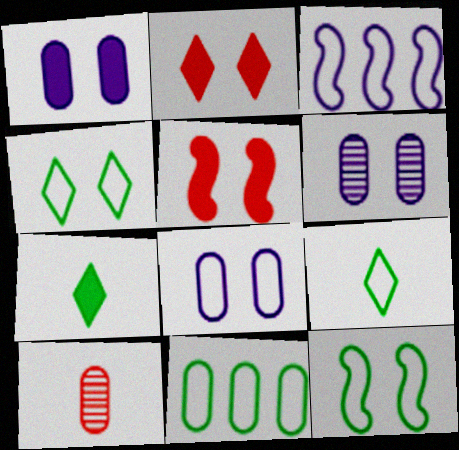[[1, 6, 8], 
[1, 10, 11], 
[2, 6, 12], 
[4, 5, 6], 
[9, 11, 12]]